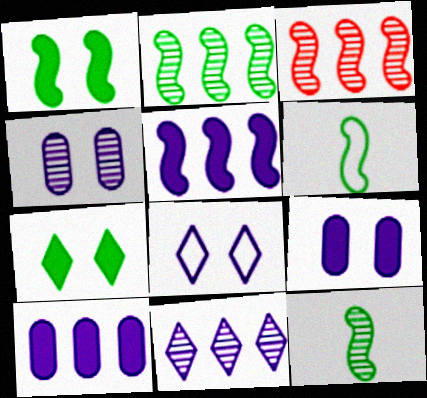[[1, 2, 6]]